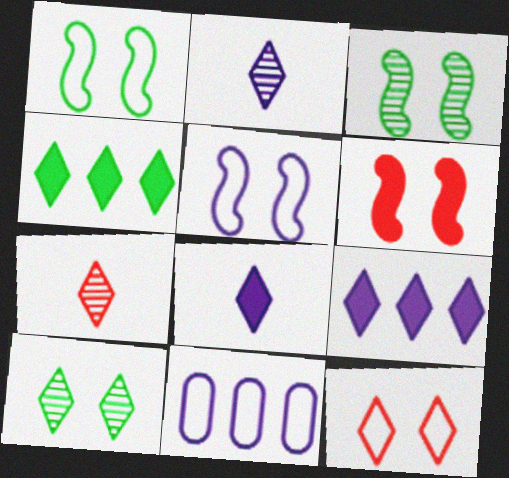[[2, 4, 12], 
[3, 5, 6]]